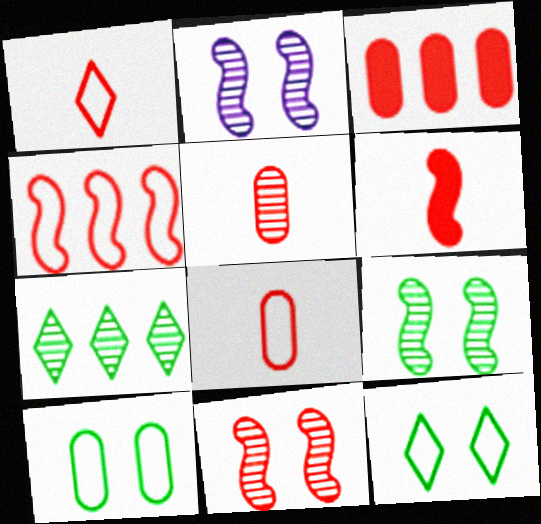[[1, 3, 11], 
[1, 5, 6], 
[2, 5, 7], 
[2, 9, 11], 
[4, 6, 11]]